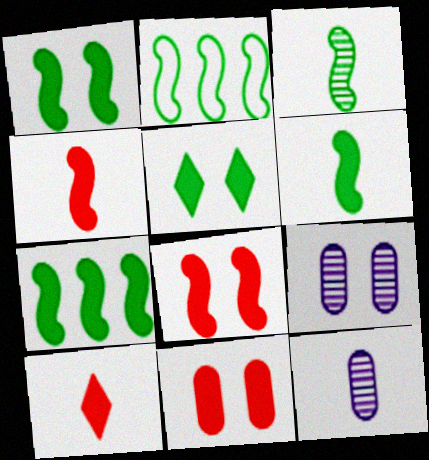[[1, 2, 3], 
[1, 6, 7], 
[2, 9, 10]]